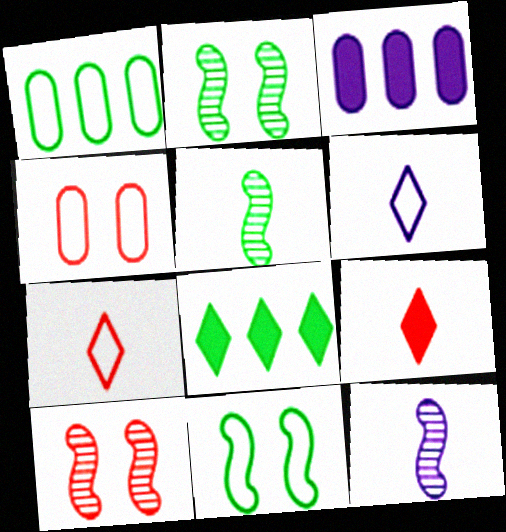[[2, 3, 7], 
[4, 8, 12]]